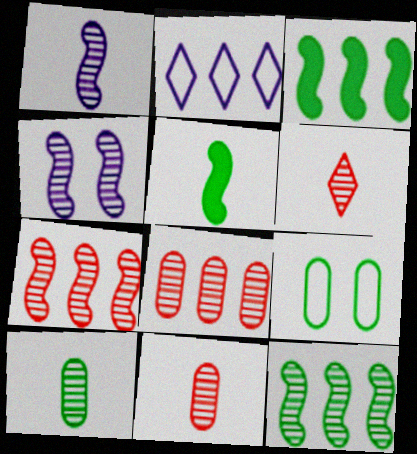[[1, 6, 10], 
[2, 3, 8]]